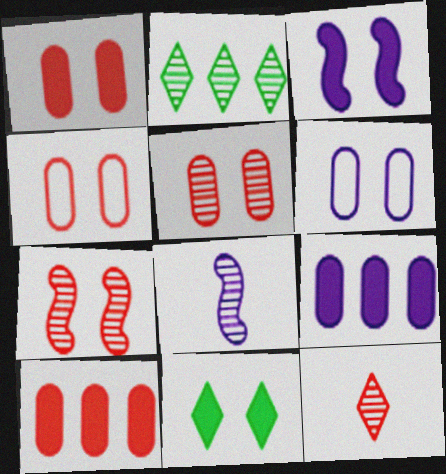[[1, 3, 11], 
[1, 4, 5], 
[2, 5, 8], 
[6, 7, 11]]